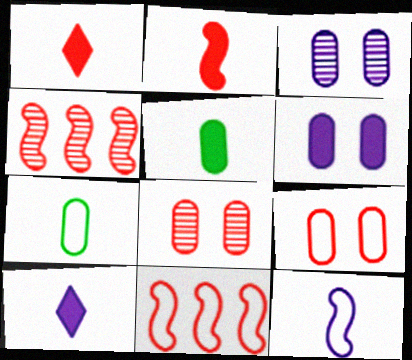[[1, 4, 9], 
[1, 8, 11], 
[2, 5, 10]]